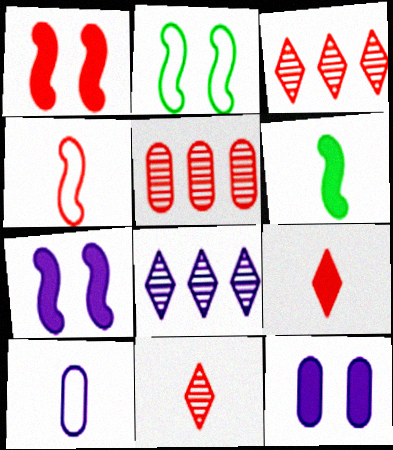[[6, 10, 11], 
[7, 8, 10]]